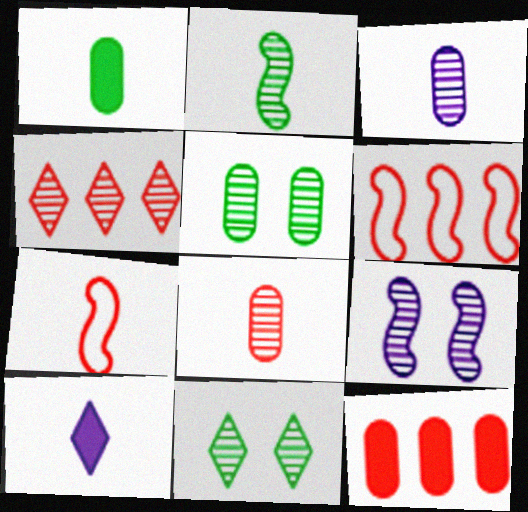[[4, 6, 12], 
[5, 6, 10]]